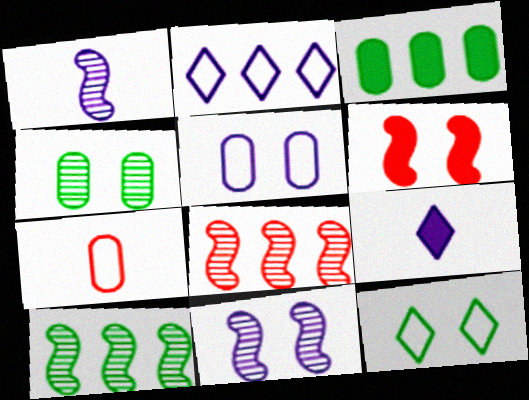[[2, 3, 8], 
[3, 6, 9]]